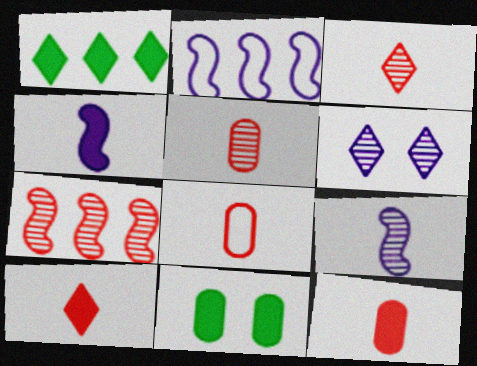[[2, 3, 11], 
[5, 8, 12]]